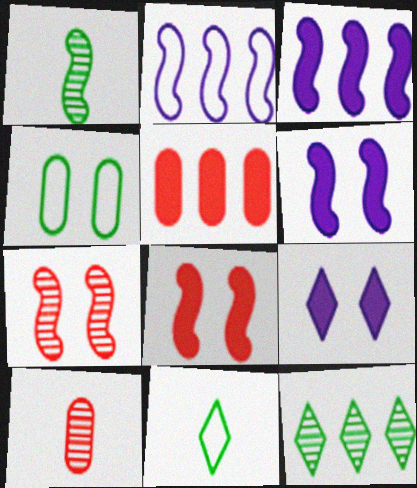[[1, 2, 8], 
[2, 5, 12], 
[4, 7, 9]]